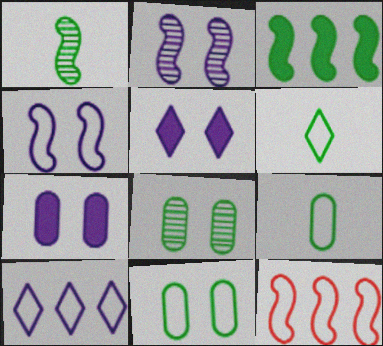[[3, 6, 8]]